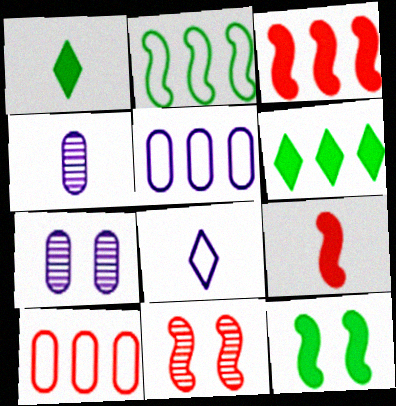[[1, 5, 11]]